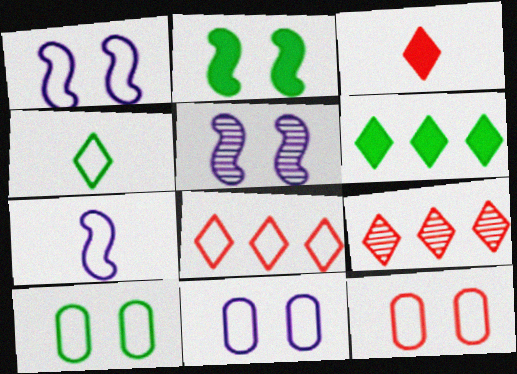[[7, 8, 10], 
[10, 11, 12]]